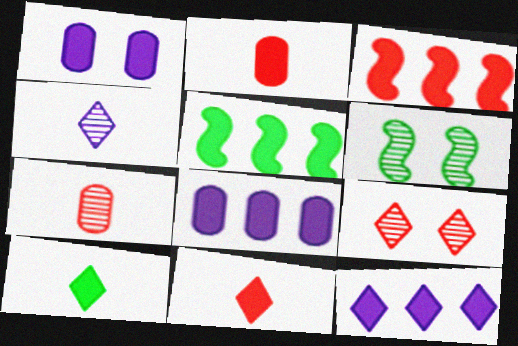[[1, 3, 10], 
[1, 5, 11]]